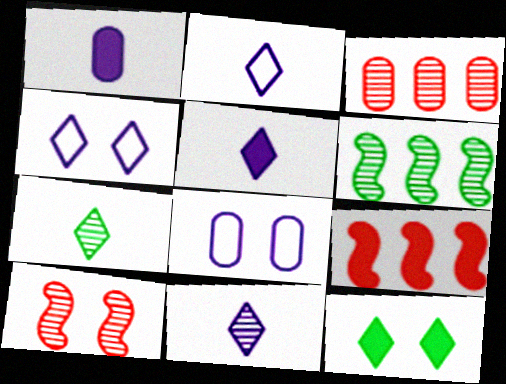[[1, 9, 12], 
[2, 5, 11], 
[7, 8, 9], 
[8, 10, 12]]